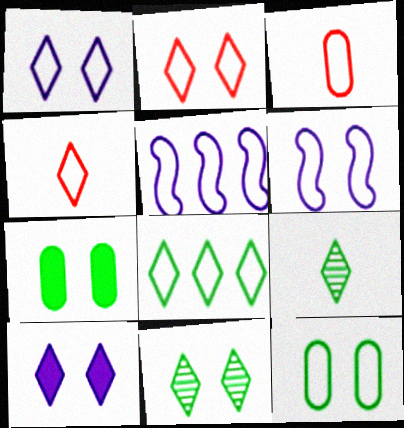[[1, 4, 8], 
[2, 6, 12], 
[2, 10, 11], 
[3, 6, 8], 
[4, 5, 12]]